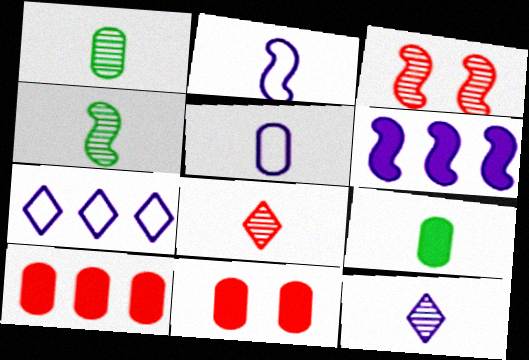[[2, 8, 9], 
[3, 7, 9], 
[4, 7, 11]]